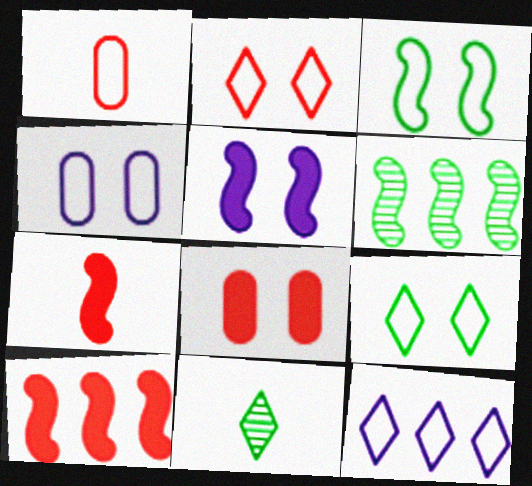[[1, 3, 12], 
[2, 3, 4], 
[4, 10, 11]]